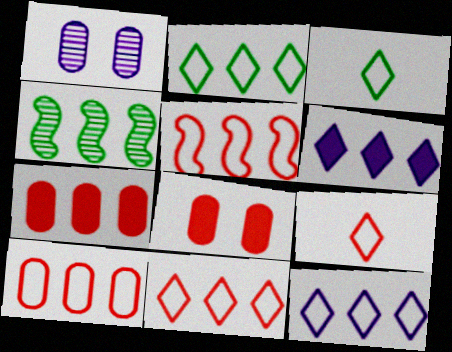[[2, 11, 12], 
[4, 6, 10], 
[4, 7, 12], 
[5, 10, 11]]